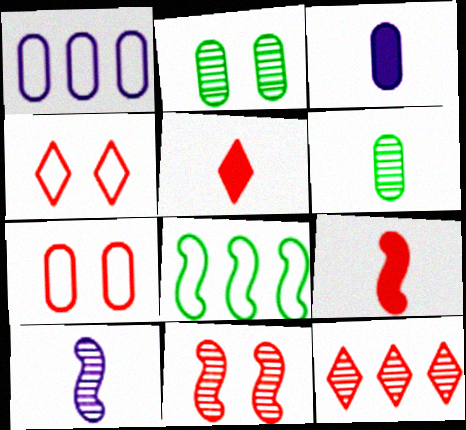[[2, 10, 12], 
[4, 5, 12], 
[7, 9, 12]]